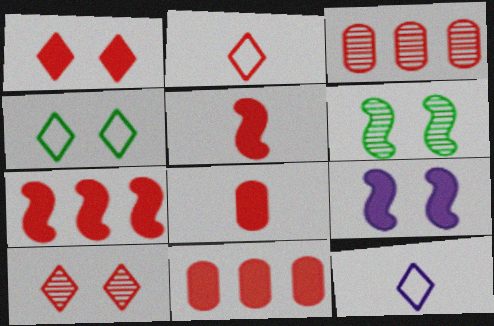[[1, 5, 11], 
[1, 7, 8], 
[6, 11, 12]]